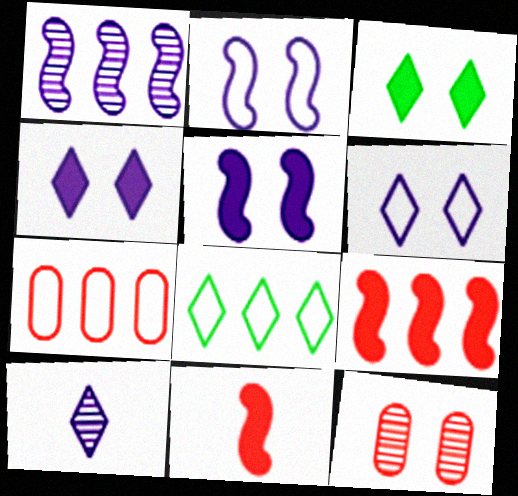[[2, 3, 12]]